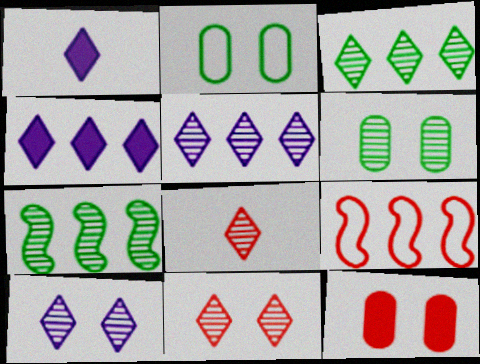[[1, 6, 9], 
[3, 8, 10], 
[8, 9, 12]]